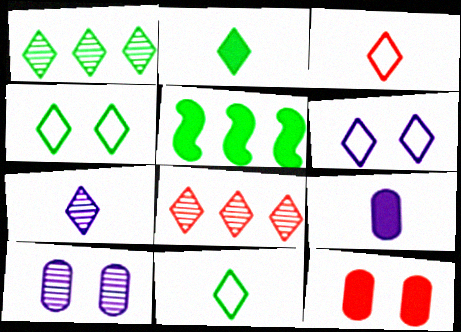[[1, 2, 4], 
[2, 3, 7], 
[2, 6, 8], 
[3, 5, 10]]